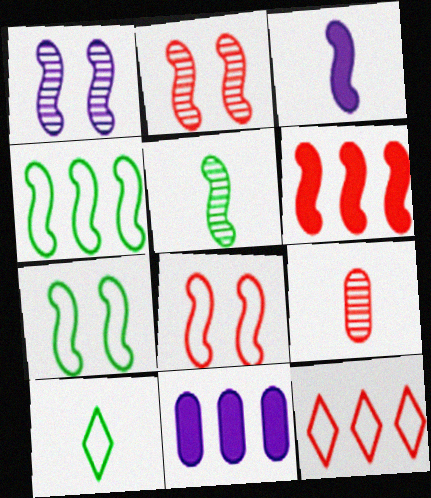[[2, 3, 4], 
[2, 10, 11], 
[3, 9, 10]]